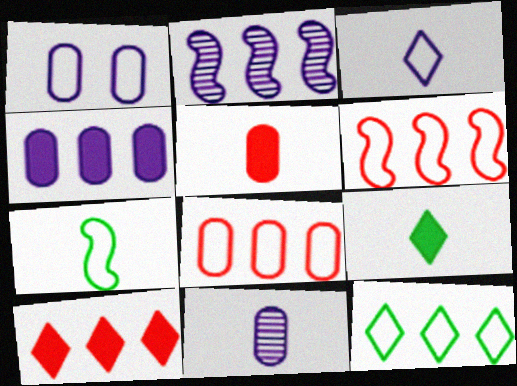[[1, 4, 11]]